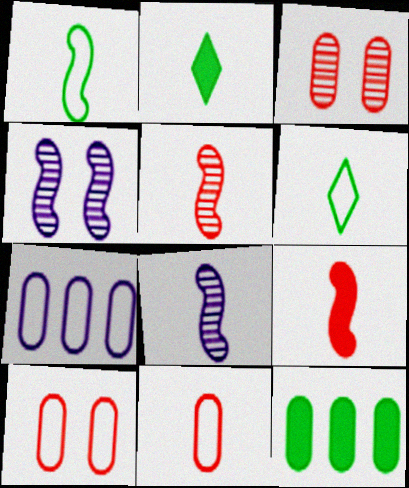[[1, 8, 9], 
[2, 8, 11]]